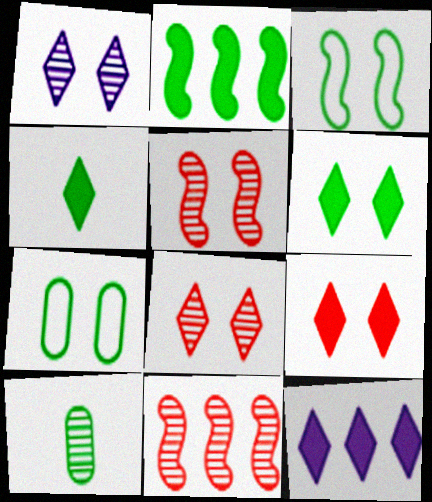[[1, 10, 11], 
[4, 9, 12]]